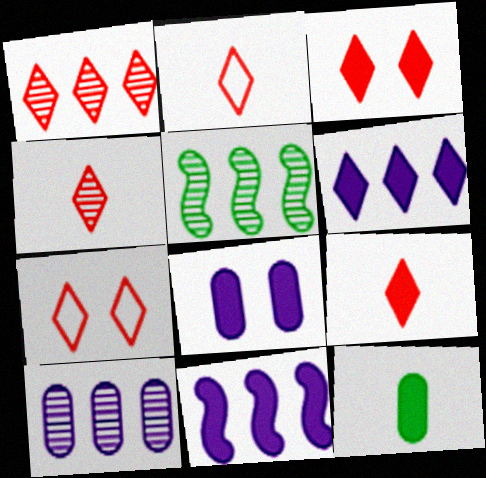[[1, 2, 3], 
[1, 5, 10], 
[1, 7, 9], 
[2, 4, 9], 
[2, 5, 8], 
[3, 11, 12]]